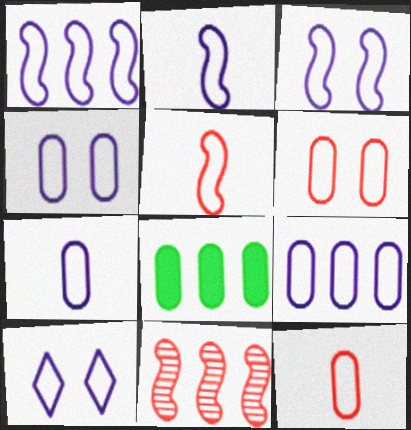[[1, 2, 3], 
[1, 7, 10], 
[2, 9, 10], 
[3, 4, 10], 
[4, 7, 9]]